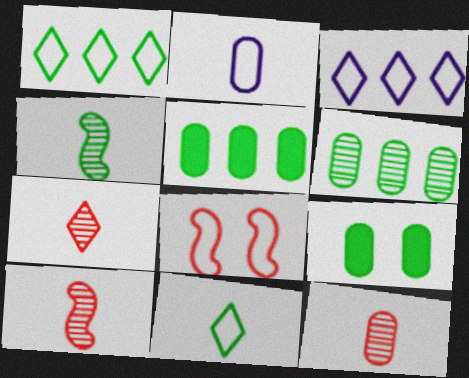[[1, 2, 8], 
[1, 4, 9], 
[3, 9, 10], 
[7, 10, 12]]